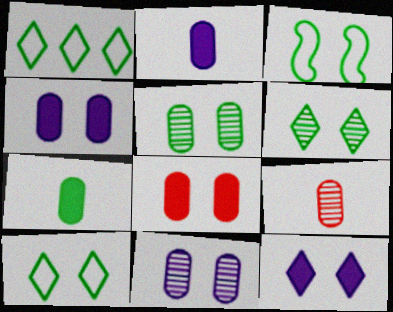[]